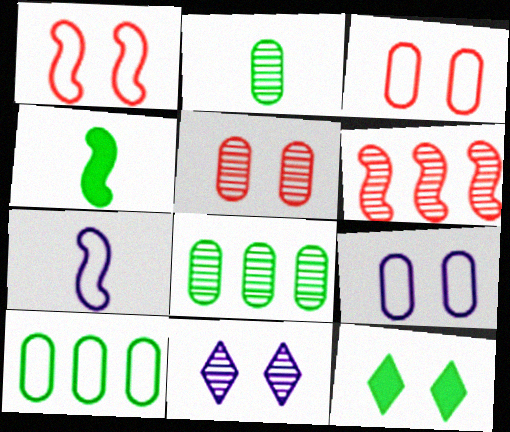[[2, 6, 11]]